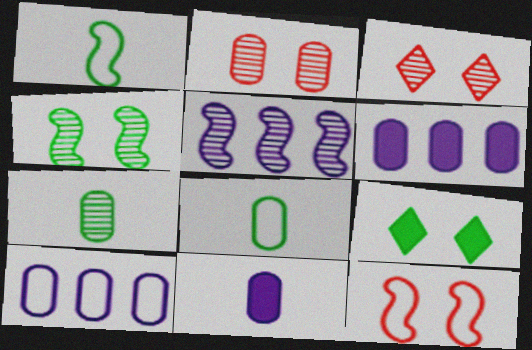[[1, 3, 6], 
[2, 6, 8], 
[3, 5, 7]]